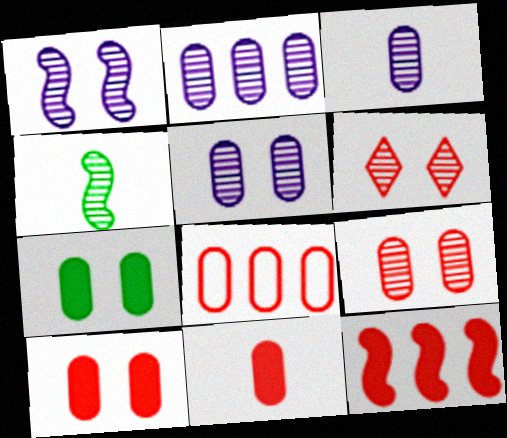[[2, 3, 5], 
[2, 4, 6], 
[3, 7, 8], 
[8, 9, 11]]